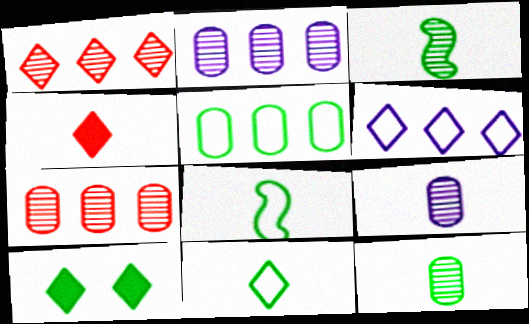[[3, 5, 10], 
[4, 8, 9]]